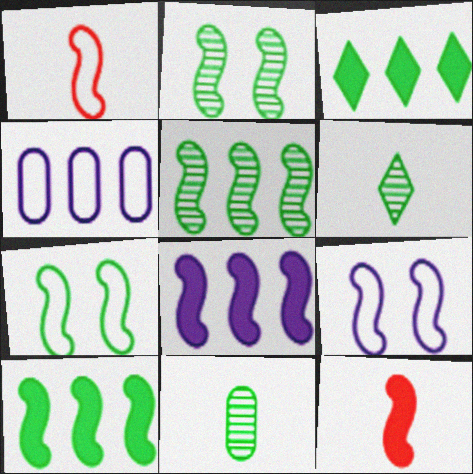[[1, 2, 8], 
[3, 7, 11], 
[5, 9, 12]]